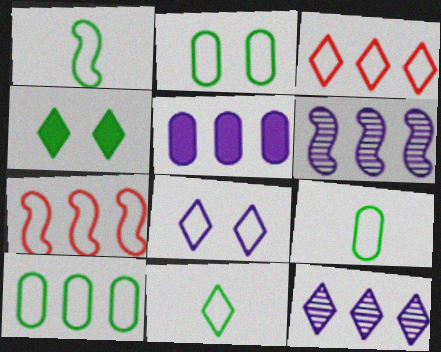[[1, 9, 11], 
[2, 9, 10], 
[3, 8, 11], 
[7, 8, 9]]